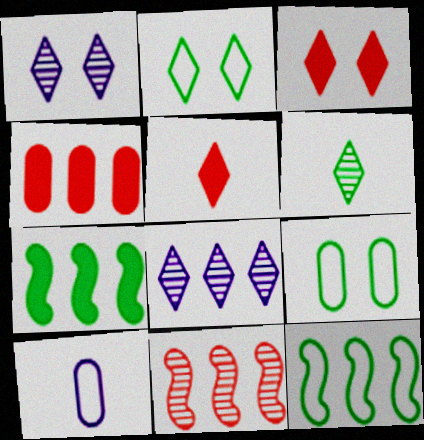[[1, 2, 3], 
[2, 5, 8], 
[4, 8, 12], 
[6, 7, 9]]